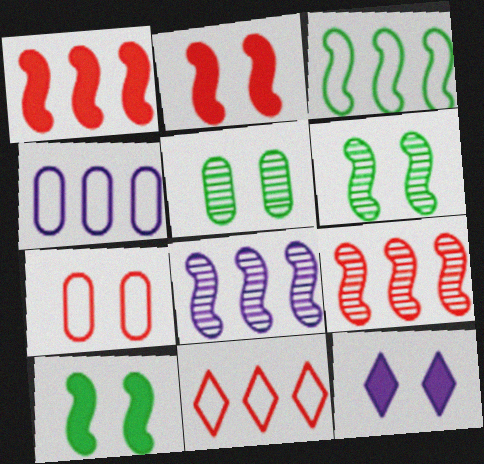[[1, 3, 8], 
[3, 4, 11], 
[6, 7, 12]]